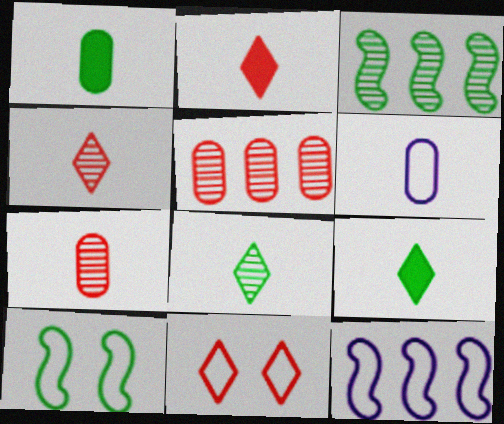[[1, 6, 7]]